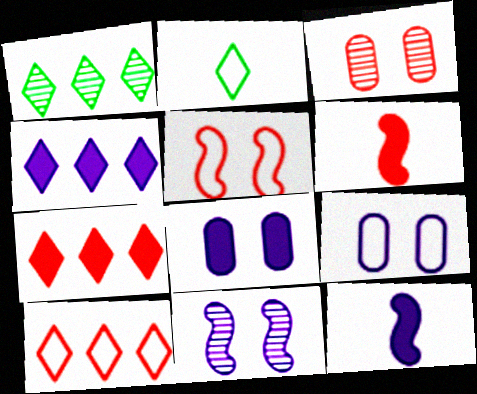[[1, 4, 10], 
[1, 6, 9], 
[3, 6, 10], 
[4, 8, 12]]